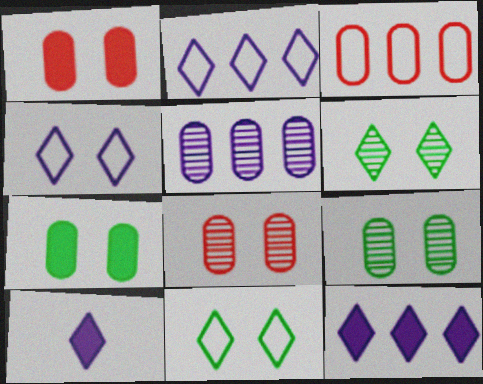[]